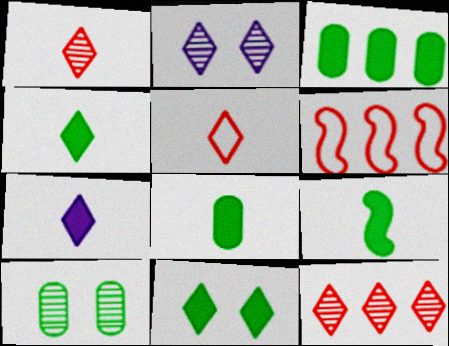[[2, 6, 8], 
[3, 9, 11], 
[4, 8, 9], 
[6, 7, 10]]